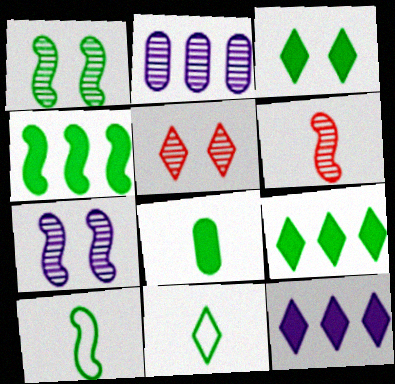[[1, 4, 10], 
[3, 4, 8], 
[5, 11, 12]]